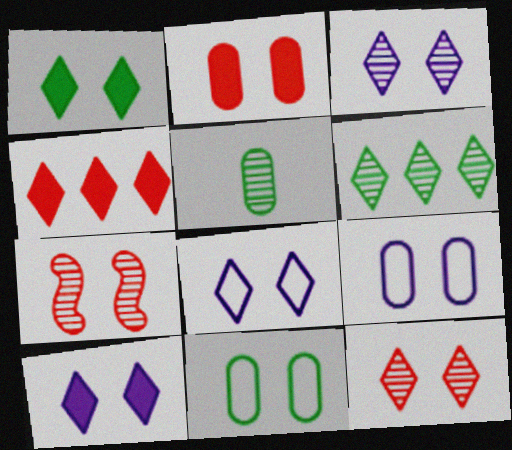[[1, 7, 9], 
[1, 8, 12], 
[3, 8, 10], 
[7, 10, 11]]